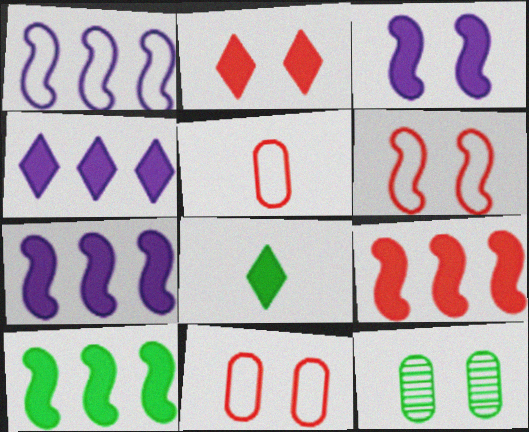[[2, 4, 8], 
[7, 9, 10]]